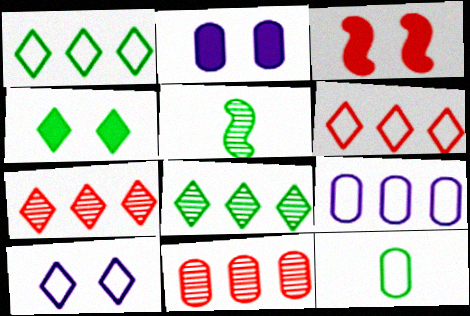[[2, 3, 4], 
[2, 5, 6], 
[2, 11, 12]]